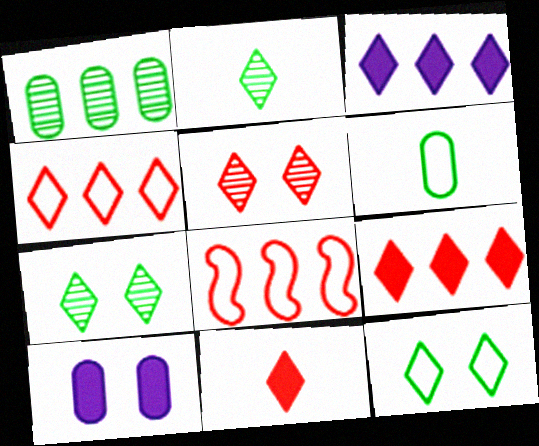[[1, 3, 8], 
[2, 8, 10], 
[4, 5, 11]]